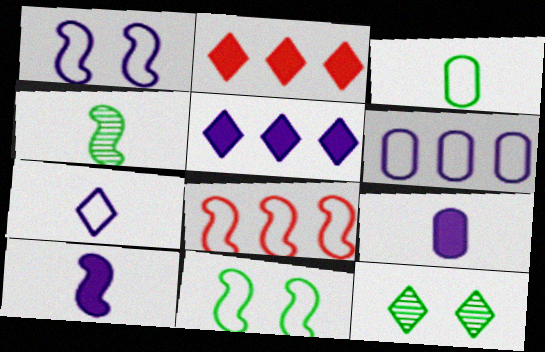[[1, 6, 7], 
[2, 7, 12], 
[8, 9, 12]]